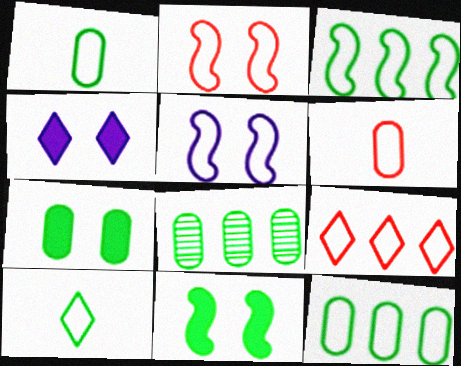[[1, 5, 9], 
[1, 7, 8], 
[2, 6, 9], 
[8, 10, 11]]